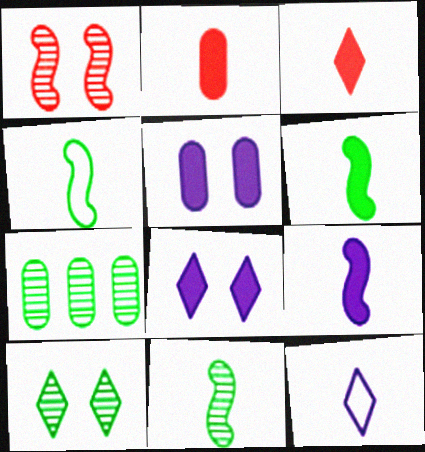[[2, 11, 12], 
[4, 6, 11], 
[7, 10, 11]]